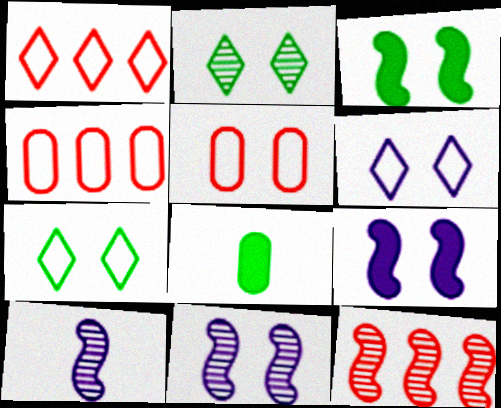[[1, 8, 11], 
[2, 5, 9], 
[6, 8, 12]]